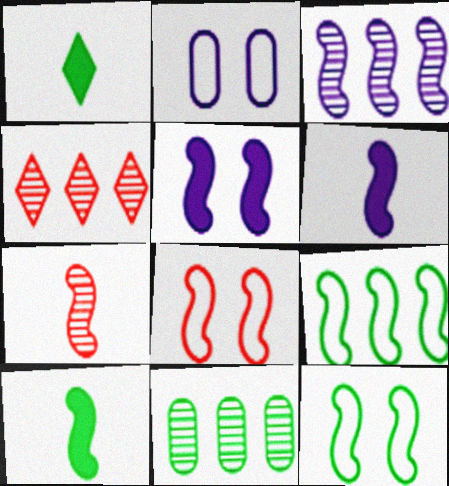[[1, 11, 12], 
[2, 4, 10], 
[3, 4, 11], 
[3, 8, 10], 
[5, 7, 9]]